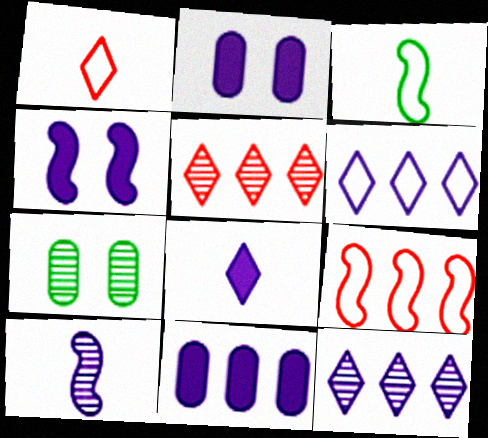[[2, 3, 5], 
[2, 6, 10], 
[4, 8, 11], 
[5, 7, 10], 
[7, 8, 9]]